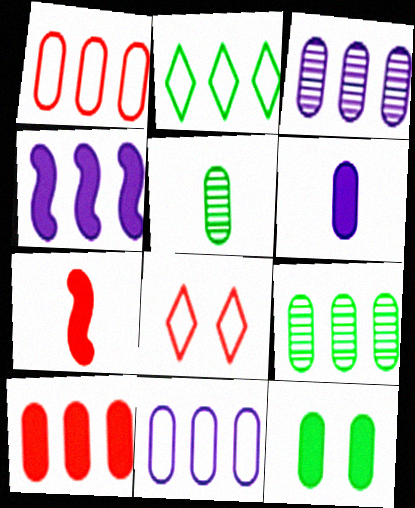[[4, 5, 8], 
[6, 10, 12], 
[9, 10, 11]]